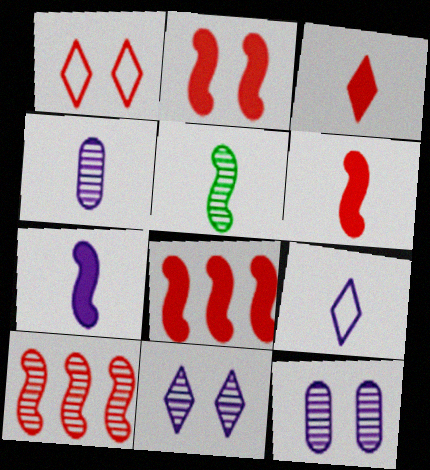[[2, 6, 8], 
[4, 7, 9]]